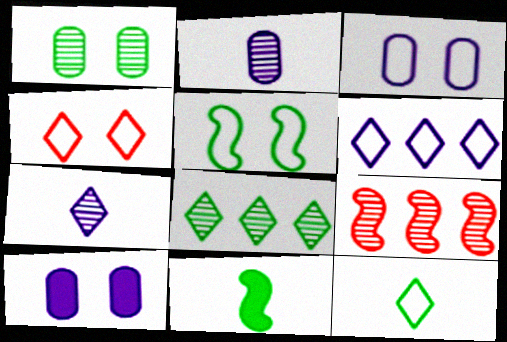[[1, 7, 9], 
[3, 4, 5], 
[4, 6, 12], 
[9, 10, 12]]